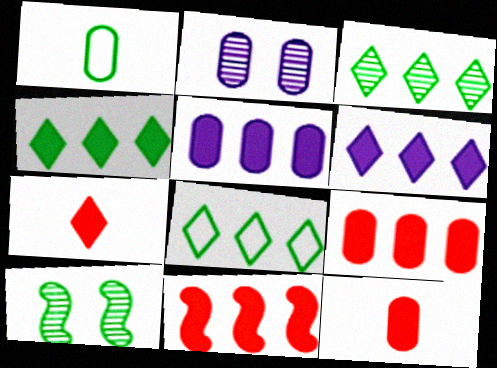[[1, 2, 9], 
[1, 4, 10], 
[3, 4, 8], 
[4, 5, 11]]